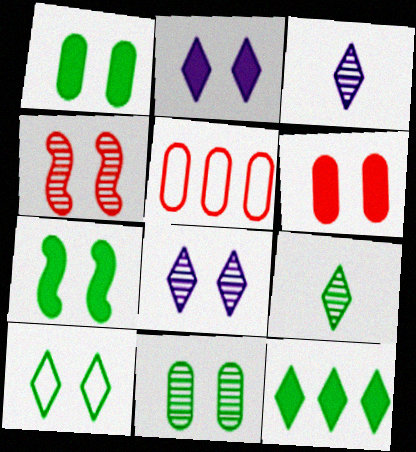[[2, 6, 7], 
[3, 5, 7], 
[4, 8, 11], 
[7, 10, 11], 
[9, 10, 12]]